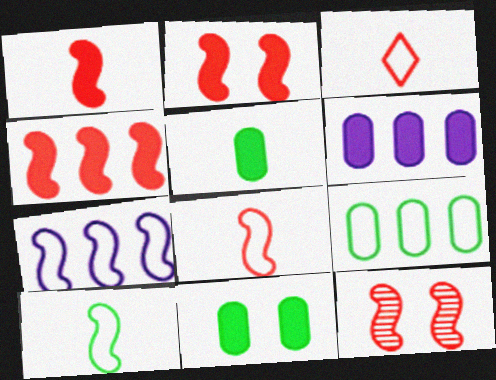[[1, 2, 4], 
[4, 8, 12]]